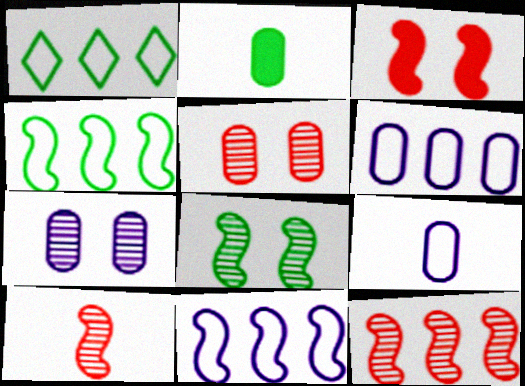[[1, 2, 8], 
[2, 5, 6]]